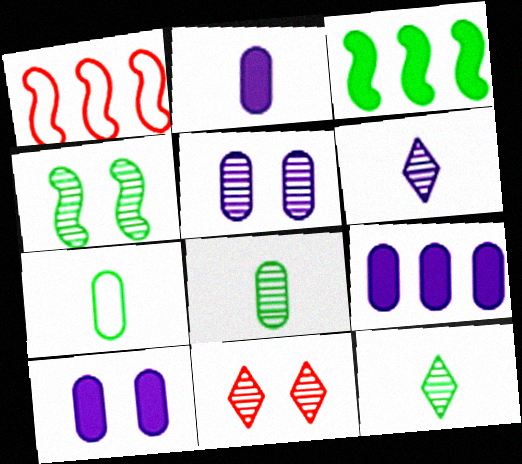[[1, 10, 12], 
[2, 9, 10], 
[4, 5, 11]]